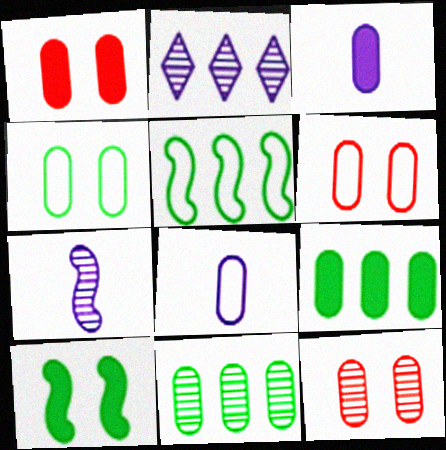[[1, 3, 9], 
[1, 6, 12], 
[1, 8, 11], 
[3, 6, 11], 
[8, 9, 12]]